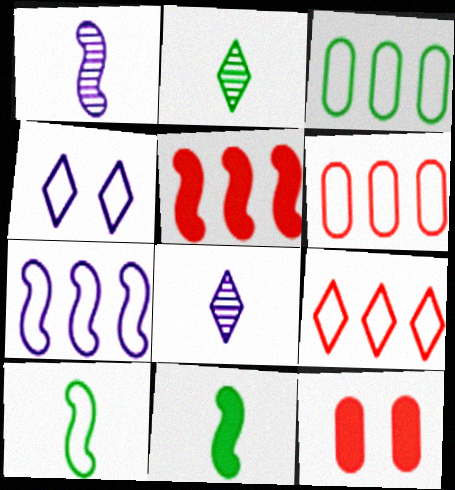[[2, 7, 12], 
[3, 7, 9], 
[4, 6, 10]]